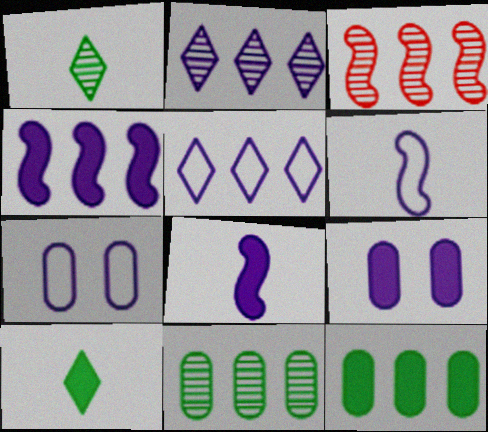[[2, 3, 11], 
[2, 6, 9], 
[2, 7, 8], 
[3, 5, 12], 
[3, 7, 10], 
[5, 6, 7]]